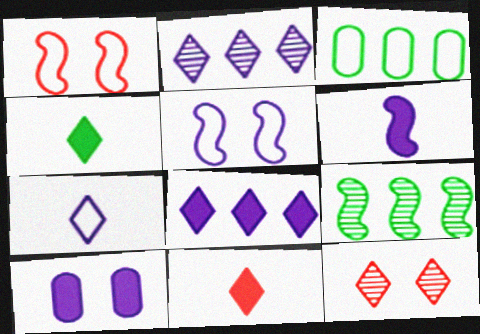[[1, 3, 7], 
[1, 6, 9], 
[3, 6, 12], 
[6, 8, 10]]